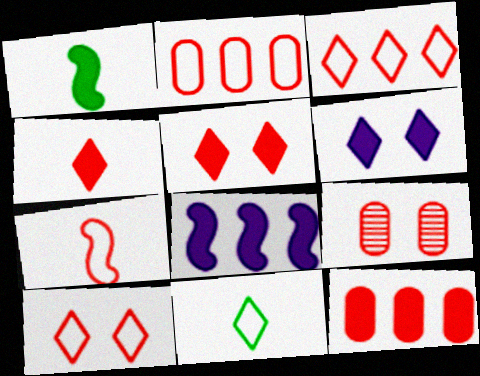[[1, 6, 12], 
[2, 7, 10], 
[8, 9, 11]]